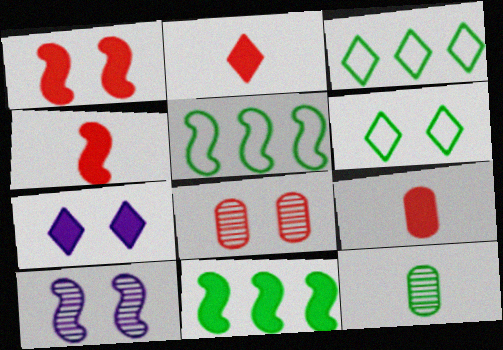[[2, 4, 9], 
[3, 9, 10], 
[4, 5, 10], 
[6, 11, 12], 
[7, 9, 11]]